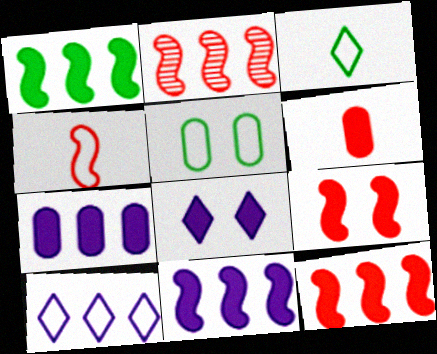[[1, 6, 8], 
[1, 11, 12], 
[2, 4, 9], 
[4, 5, 10]]